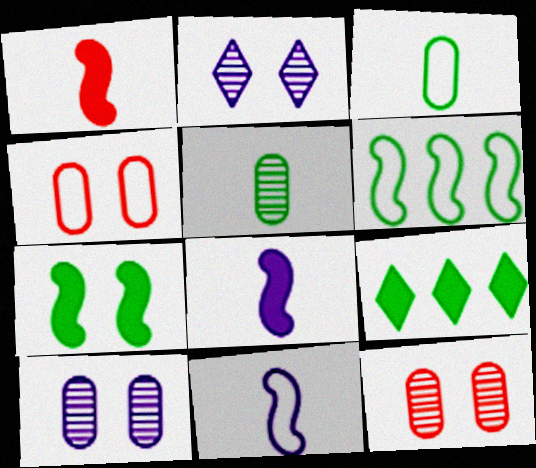[[2, 4, 7], 
[9, 11, 12]]